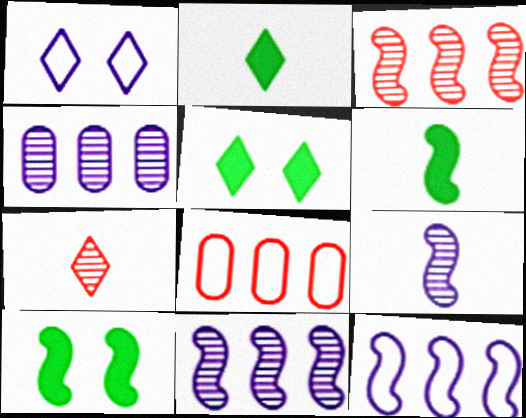[[5, 8, 9]]